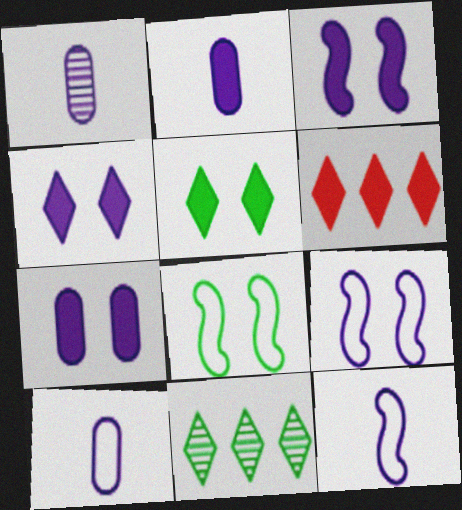[[1, 2, 10], 
[1, 6, 8], 
[3, 4, 7]]